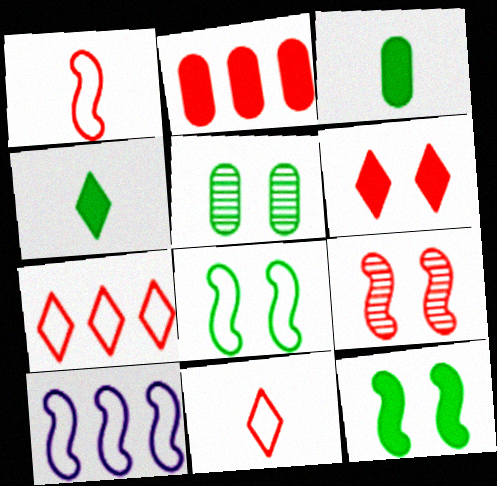[[1, 8, 10], 
[2, 9, 11]]